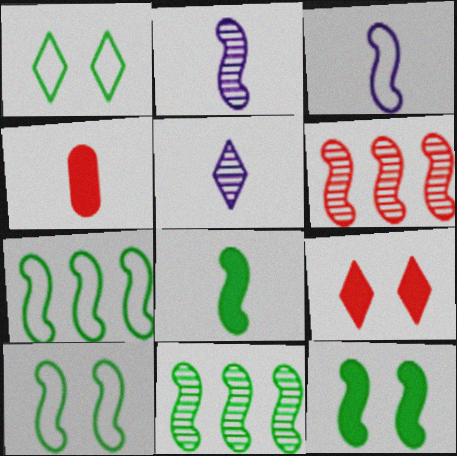[[3, 6, 12], 
[8, 10, 11]]